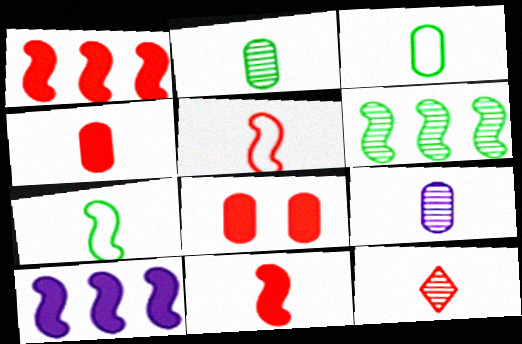[[3, 4, 9], 
[4, 5, 12]]